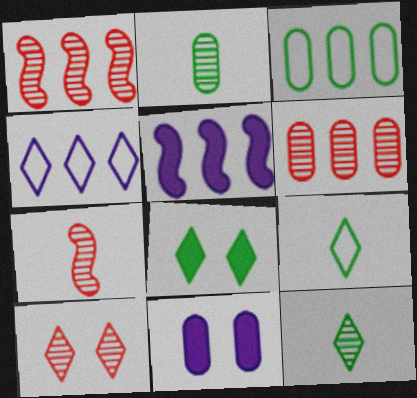[[1, 9, 11], 
[6, 7, 10]]